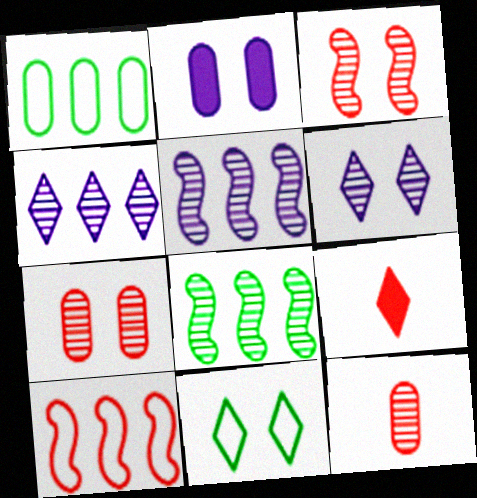[[1, 2, 12], 
[2, 3, 11], 
[4, 9, 11], 
[6, 8, 12], 
[7, 9, 10]]